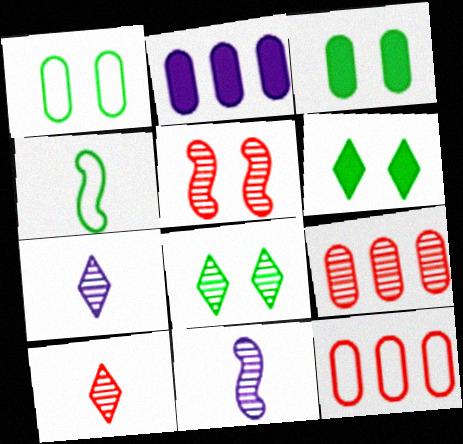[[5, 9, 10], 
[6, 11, 12], 
[8, 9, 11]]